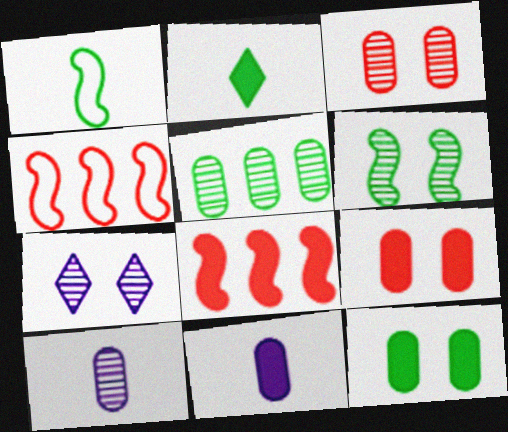[[3, 5, 10], 
[3, 6, 7]]